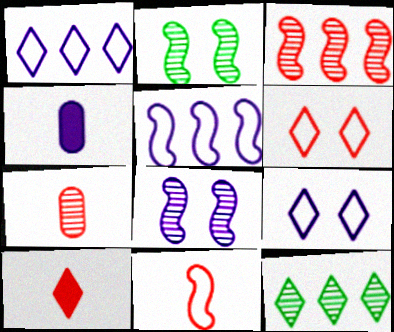[[1, 4, 8], 
[7, 8, 12], 
[7, 10, 11], 
[9, 10, 12]]